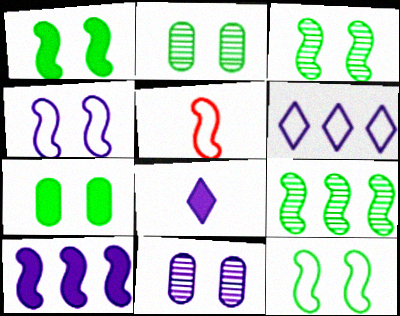[[1, 3, 12], 
[3, 5, 10]]